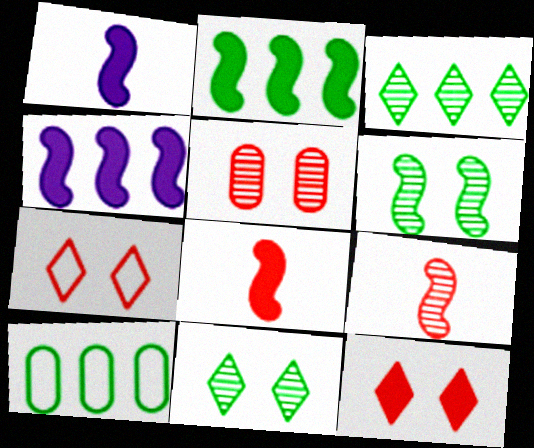[[2, 3, 10]]